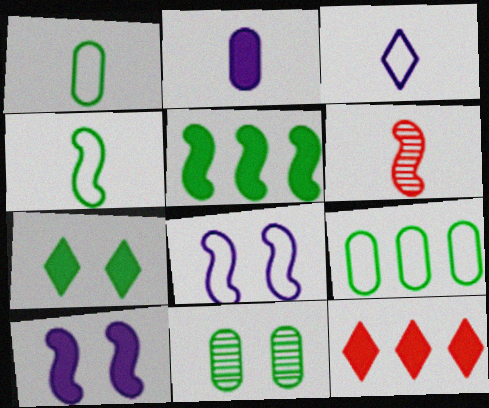[[5, 6, 8]]